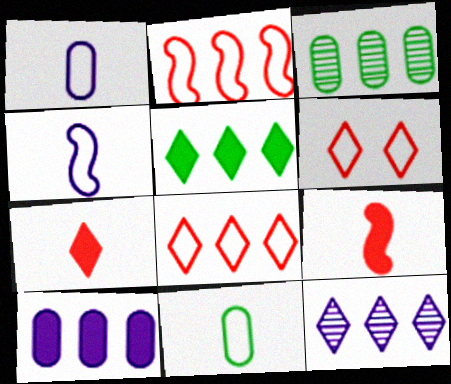[[5, 8, 12]]